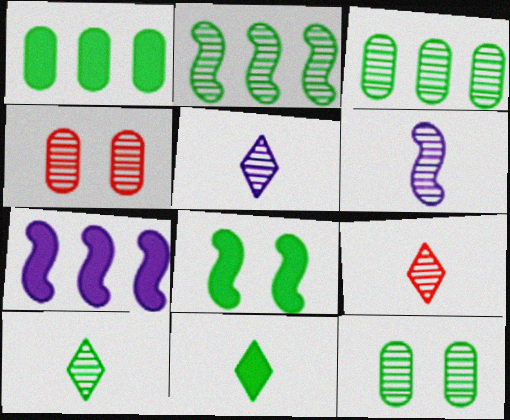[[1, 8, 11], 
[2, 4, 5], 
[2, 10, 12], 
[5, 9, 10]]